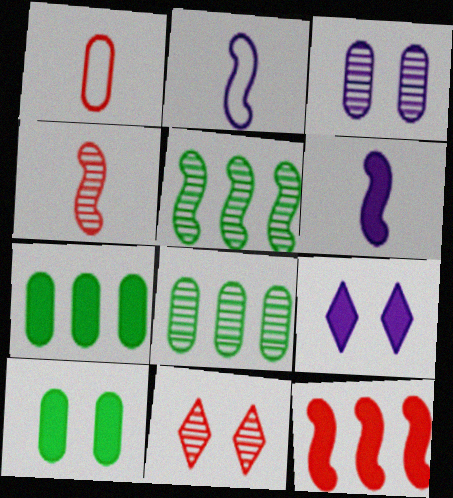[[1, 3, 7], 
[1, 5, 9], 
[1, 11, 12], 
[2, 7, 11]]